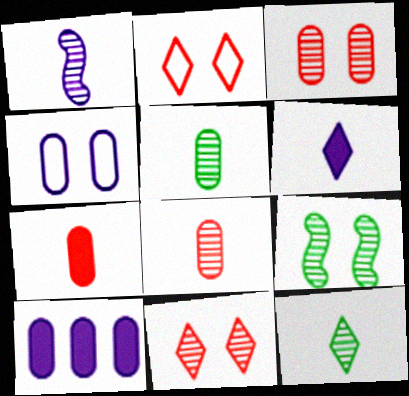[[1, 8, 12]]